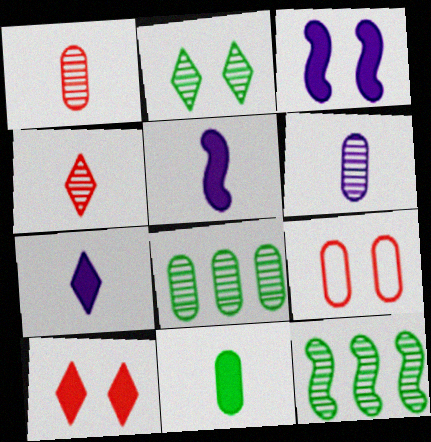[[2, 3, 9], 
[7, 9, 12]]